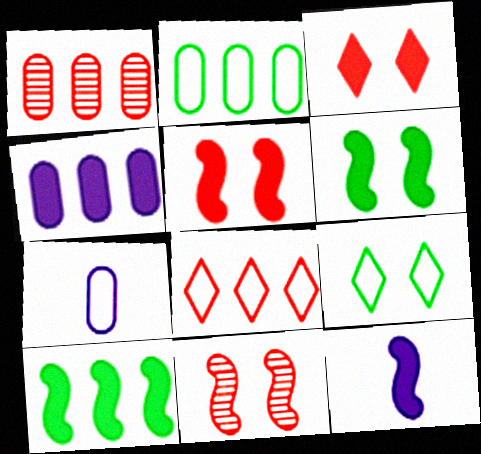[[1, 2, 4], 
[1, 9, 12], 
[5, 10, 12]]